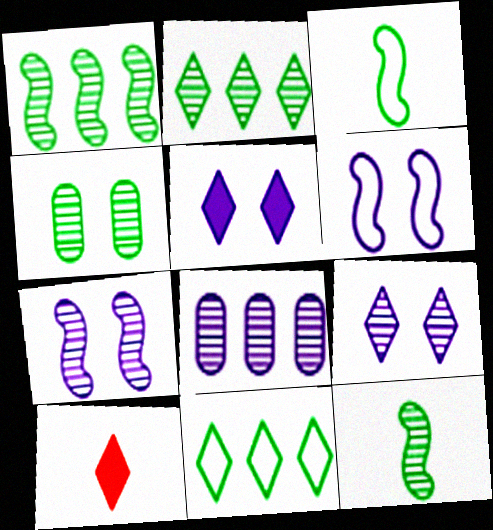[[2, 4, 12], 
[9, 10, 11]]